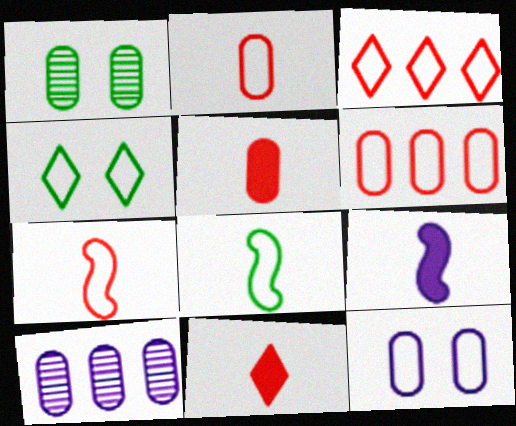[[1, 3, 9], 
[3, 8, 12]]